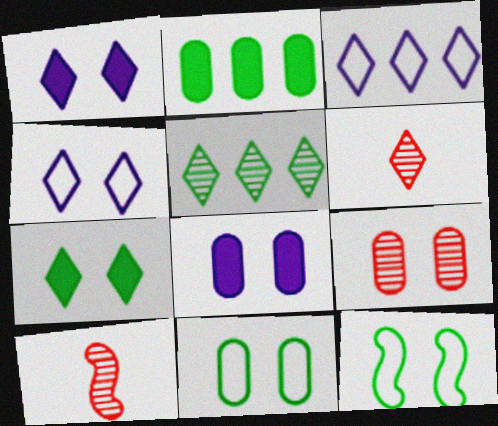[[1, 9, 12], 
[2, 4, 10], 
[3, 6, 7], 
[8, 9, 11]]